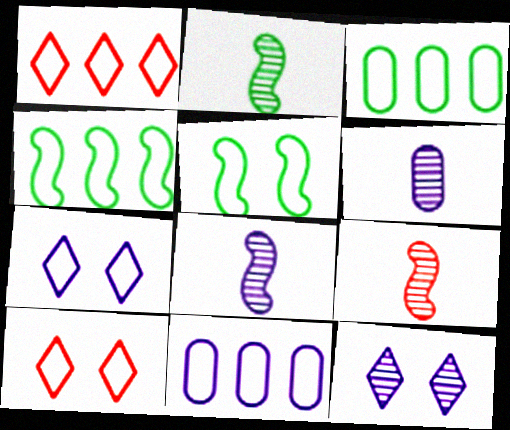[[1, 4, 11], 
[2, 8, 9]]